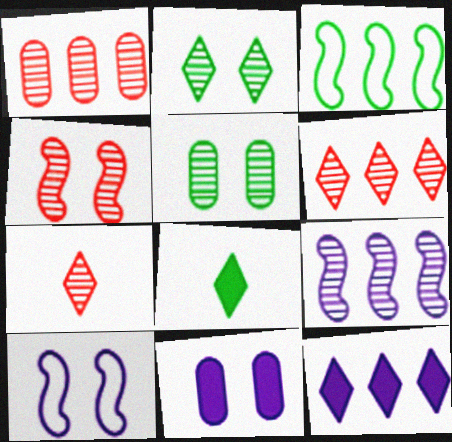[[1, 3, 12], 
[1, 4, 7], 
[1, 8, 10], 
[3, 5, 8], 
[3, 7, 11], 
[5, 7, 9]]